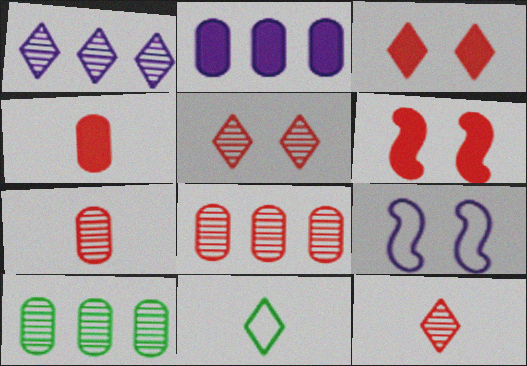[[1, 3, 11]]